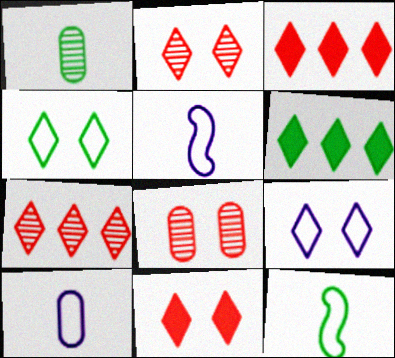[[5, 6, 8]]